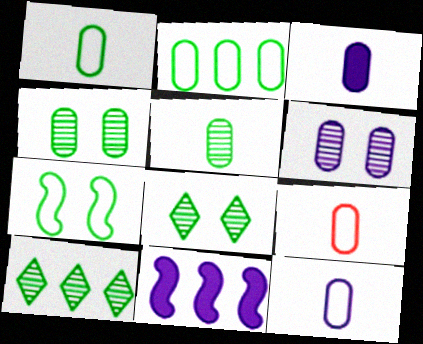[[1, 9, 12], 
[3, 5, 9], 
[8, 9, 11]]